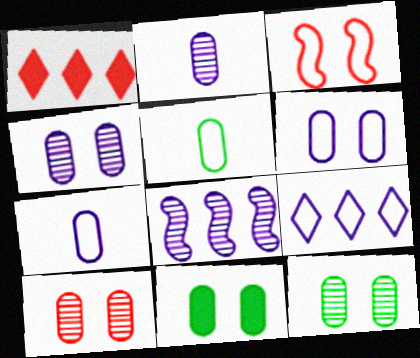[[3, 5, 9], 
[4, 10, 12], 
[6, 10, 11]]